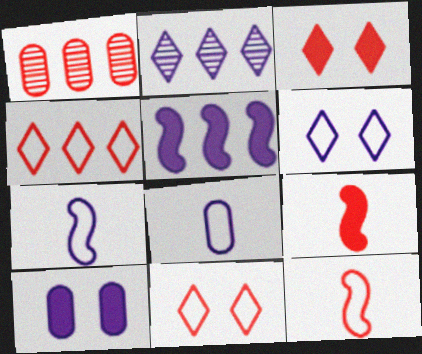[[1, 3, 12], 
[1, 9, 11], 
[2, 7, 10]]